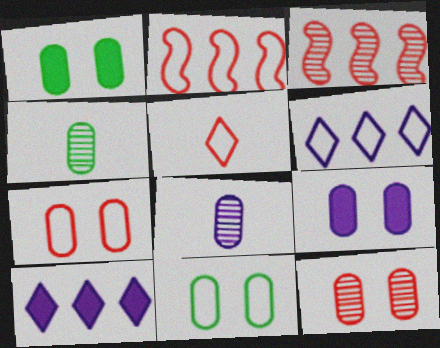[[2, 5, 7], 
[9, 11, 12]]